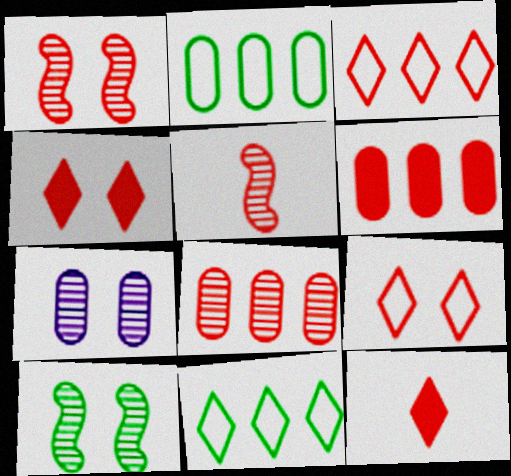[[5, 6, 9]]